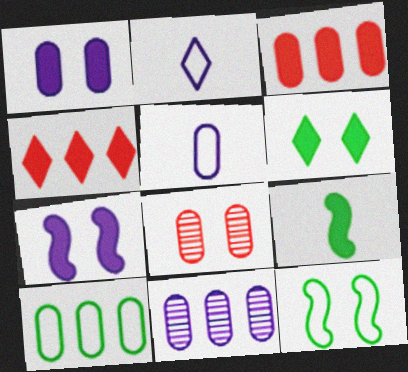[[1, 4, 9], 
[1, 5, 11], 
[2, 7, 11], 
[3, 10, 11]]